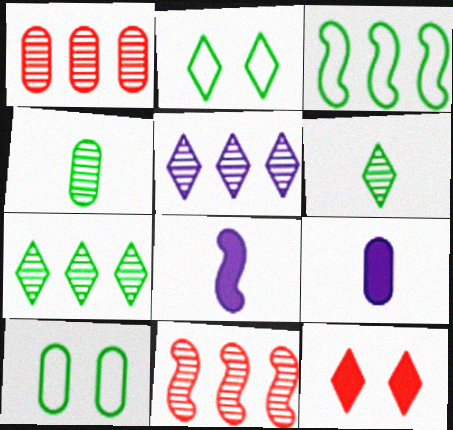[[1, 2, 8], 
[1, 9, 10], 
[2, 9, 11]]